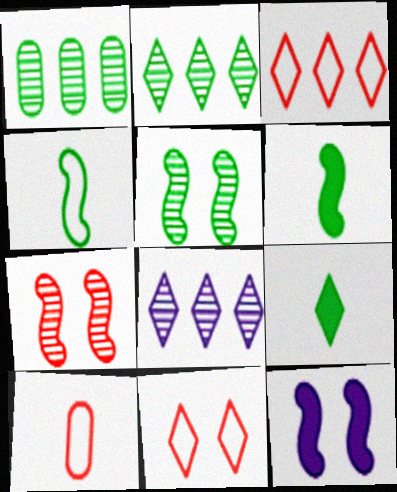[[2, 10, 12], 
[8, 9, 11]]